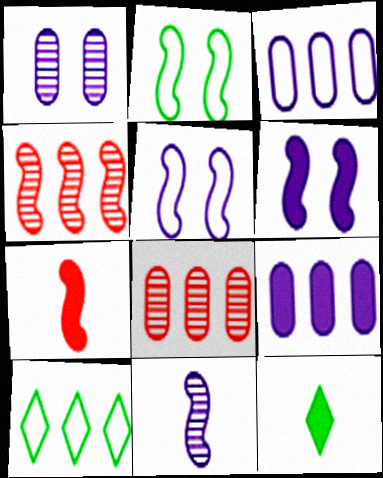[[1, 7, 10], 
[4, 9, 10], 
[5, 8, 12]]